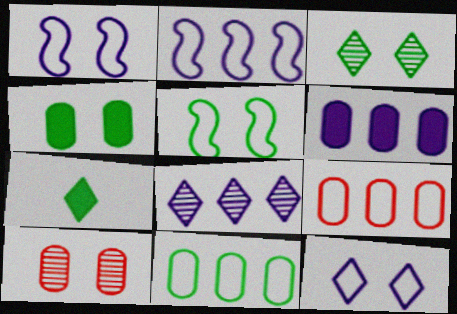[[2, 6, 8], 
[2, 7, 10], 
[3, 4, 5]]